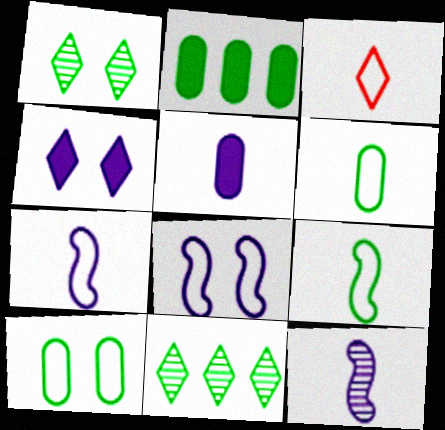[[1, 2, 9], 
[3, 4, 11], 
[3, 6, 7]]